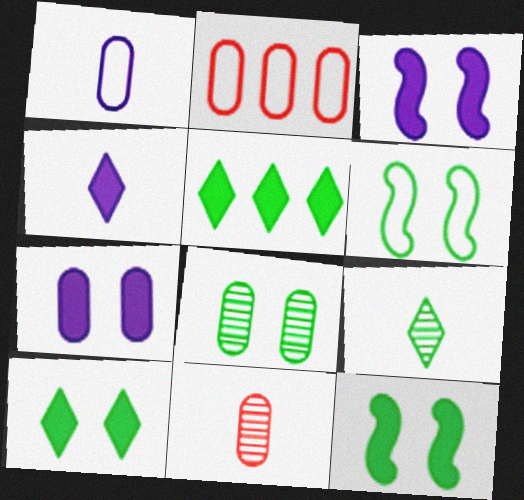[[2, 3, 9], 
[6, 8, 10]]